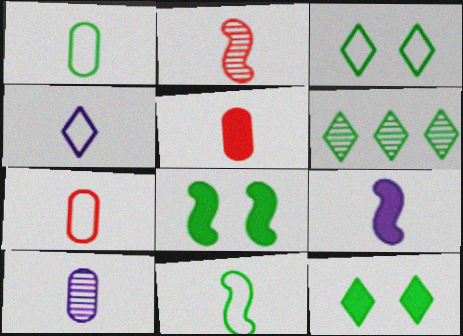[[1, 5, 10], 
[1, 6, 8], 
[2, 9, 11], 
[4, 7, 11], 
[4, 9, 10]]